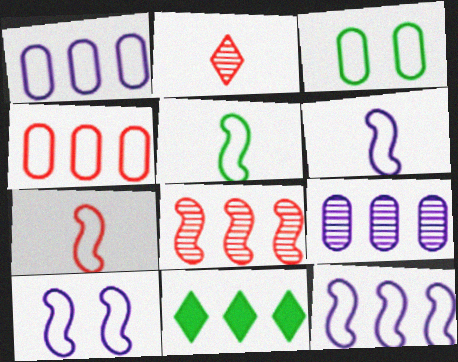[[1, 8, 11], 
[5, 6, 7], 
[6, 10, 12]]